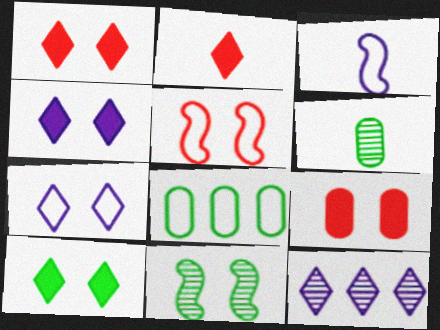[[1, 4, 10], 
[2, 3, 6], 
[7, 9, 11]]